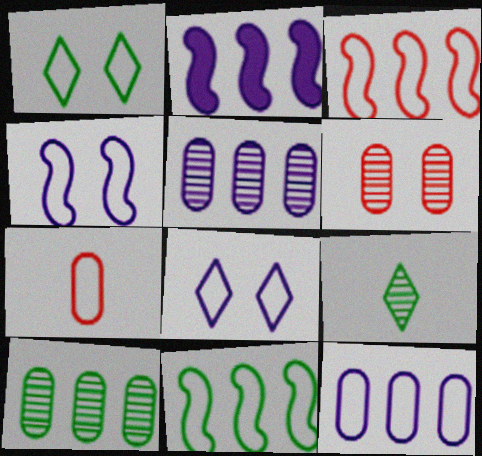[[7, 8, 11]]